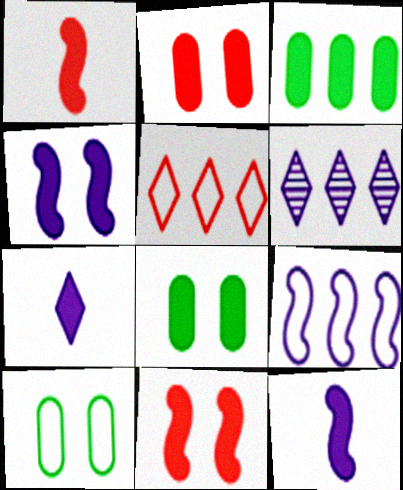[[1, 6, 10], 
[3, 7, 11]]